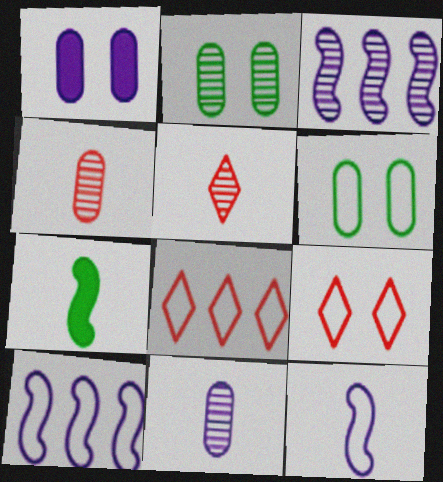[[2, 3, 5], 
[6, 8, 12]]